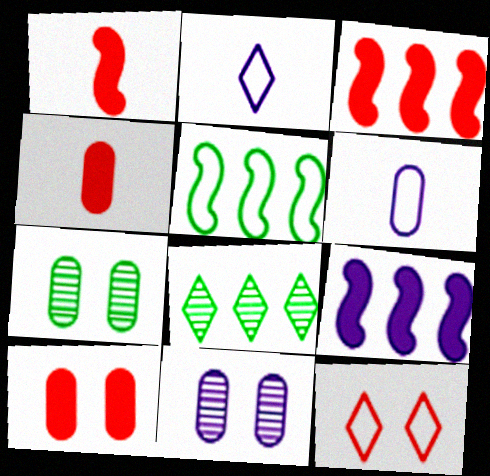[[2, 3, 7], 
[2, 9, 11], 
[5, 6, 12]]